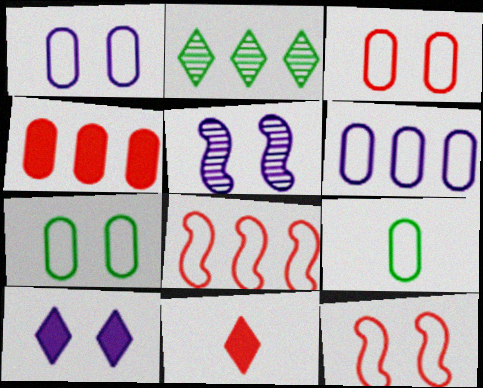[[1, 3, 7], 
[1, 5, 10], 
[3, 6, 9]]